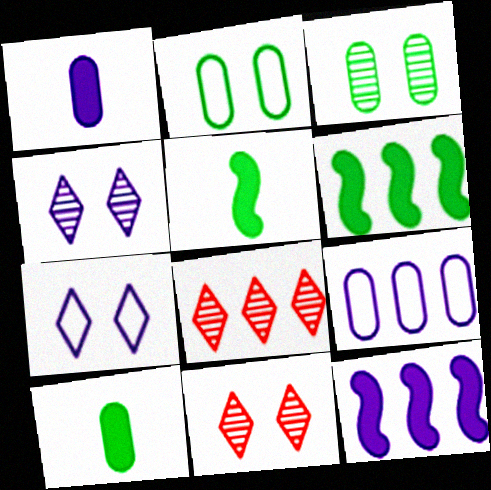[[5, 9, 11], 
[6, 8, 9]]